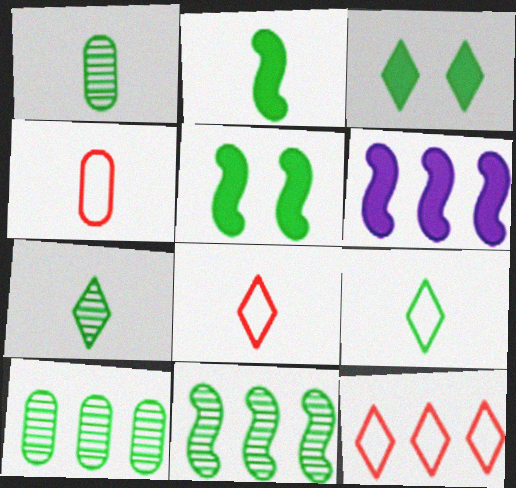[[1, 2, 9], 
[5, 9, 10], 
[6, 10, 12]]